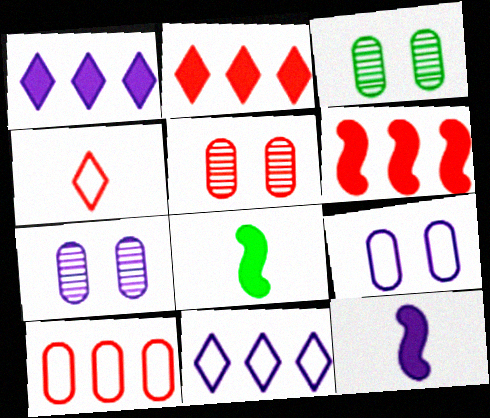[[3, 5, 7], 
[4, 5, 6], 
[5, 8, 11], 
[7, 11, 12]]